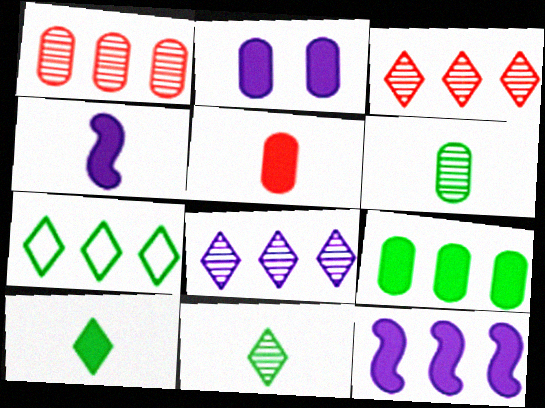[[1, 7, 12], 
[2, 5, 9], 
[4, 5, 10]]